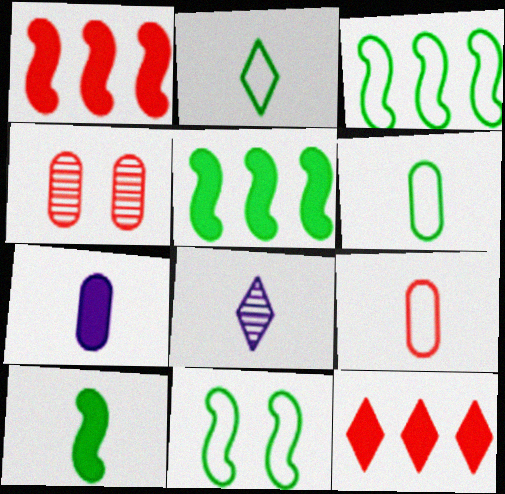[[8, 9, 10]]